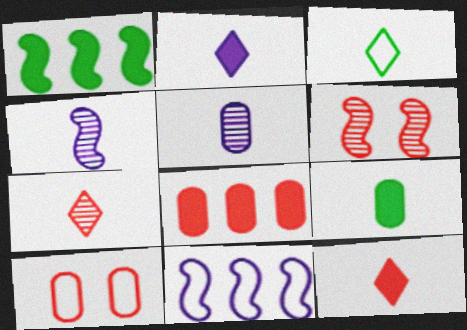[[2, 3, 7], 
[3, 10, 11]]